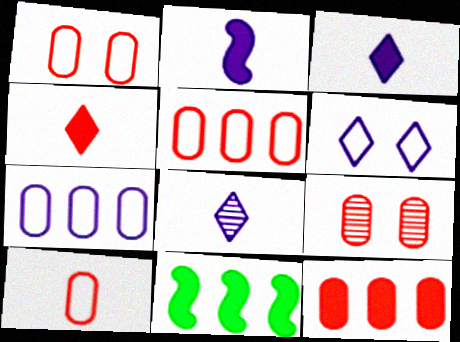[[1, 5, 10], 
[1, 8, 11], 
[9, 10, 12]]